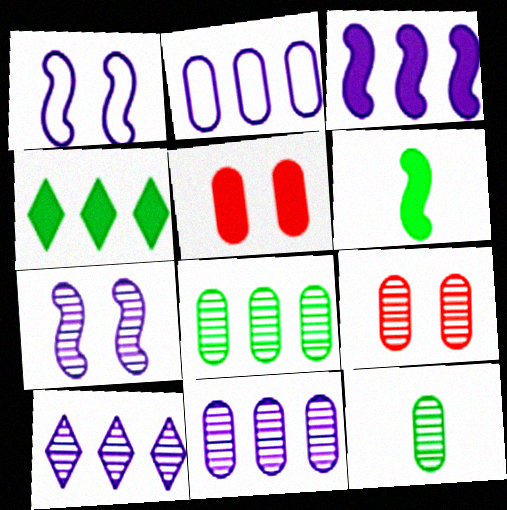[[2, 3, 10], 
[2, 5, 12], 
[9, 11, 12]]